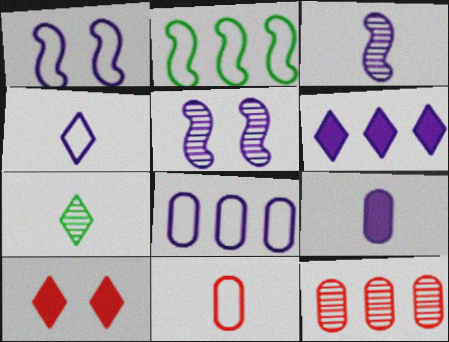[[1, 4, 8], 
[2, 6, 12], 
[3, 4, 9], 
[5, 7, 12]]